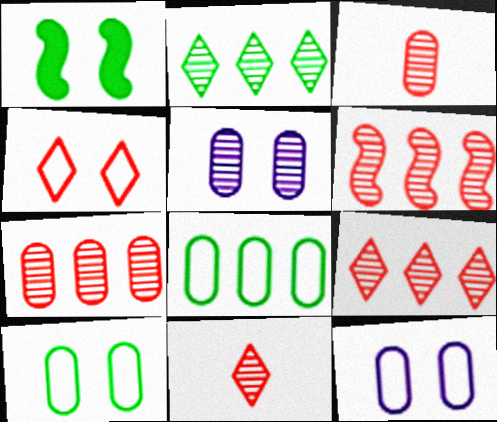[[1, 4, 5], 
[6, 7, 9]]